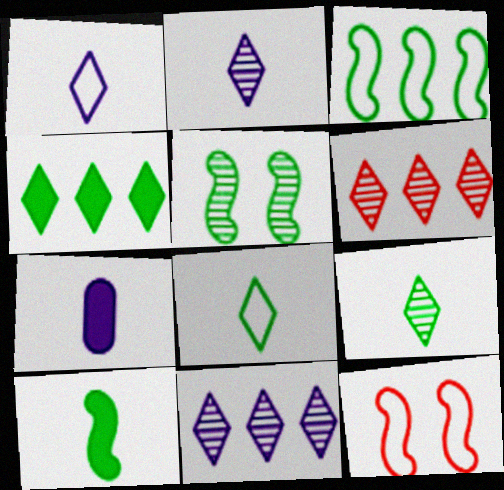[[3, 5, 10]]